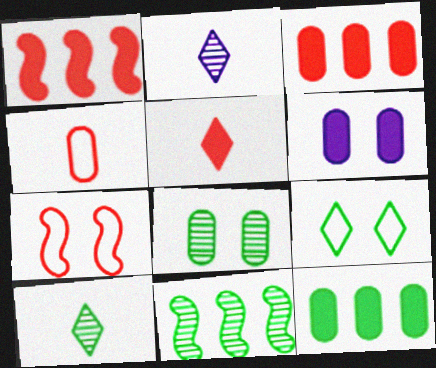[[2, 7, 12], 
[8, 10, 11]]